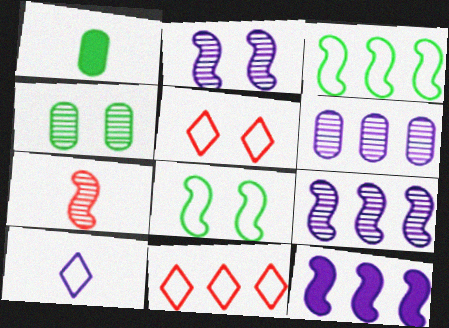[[1, 2, 11], 
[1, 5, 9], 
[1, 7, 10], 
[7, 8, 12]]